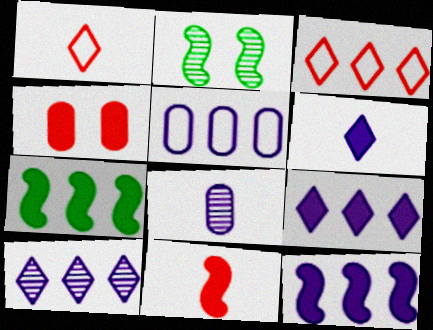[[4, 6, 7], 
[5, 10, 12]]